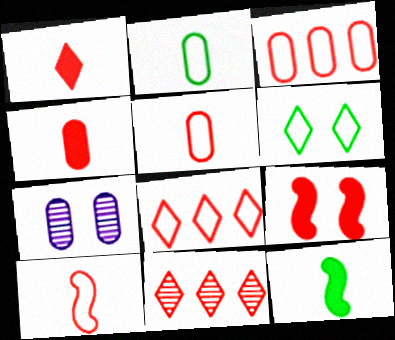[[5, 9, 11], 
[6, 7, 9], 
[7, 8, 12]]